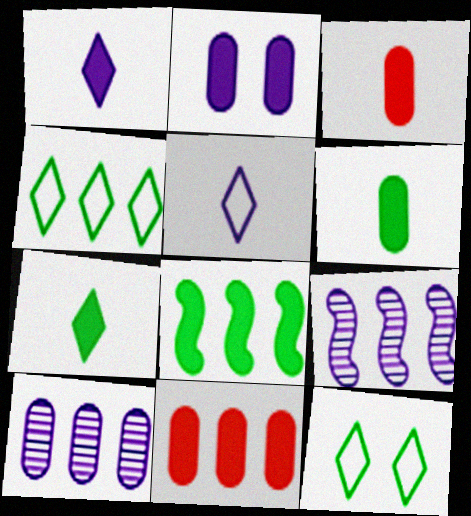[[2, 5, 9], 
[2, 6, 11], 
[3, 9, 12], 
[4, 9, 11]]